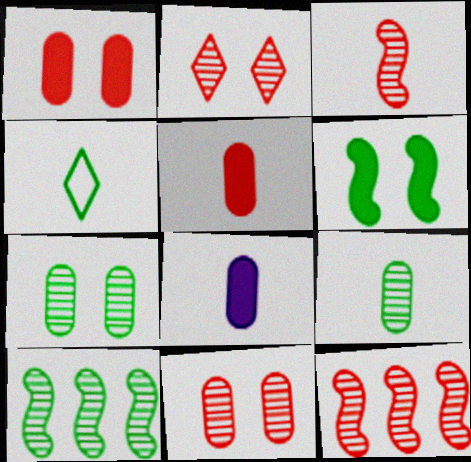[[3, 4, 8]]